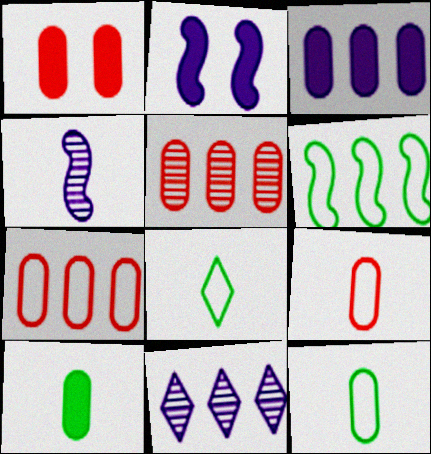[[1, 3, 10], 
[1, 5, 9], 
[2, 5, 8]]